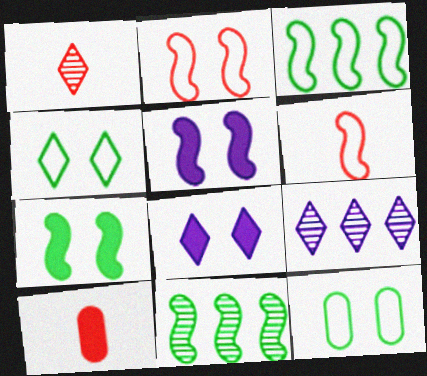[[1, 6, 10], 
[5, 6, 11]]